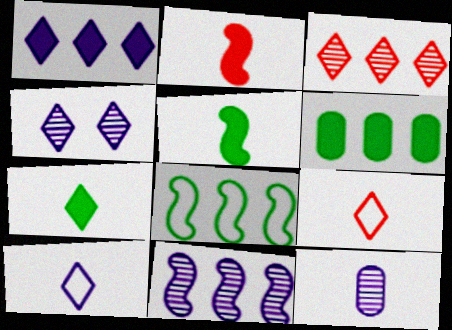[[1, 4, 10], 
[4, 11, 12], 
[5, 9, 12]]